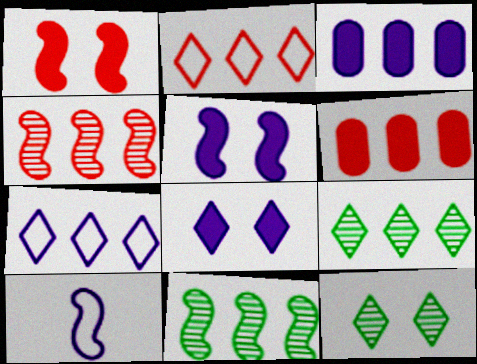[[1, 10, 11], 
[2, 3, 11], 
[2, 4, 6], 
[6, 7, 11], 
[6, 10, 12]]